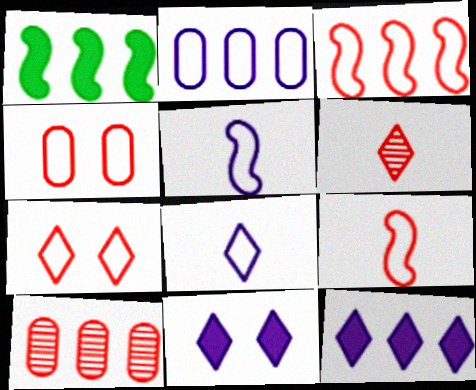[]